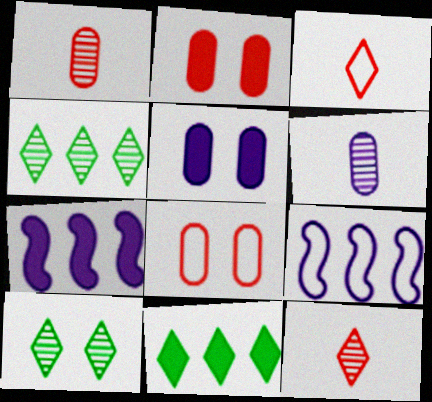[]